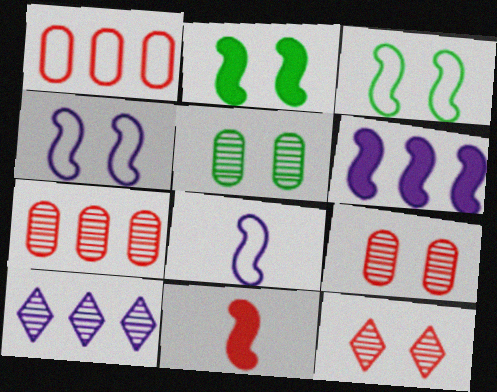[[1, 11, 12], 
[2, 6, 11]]